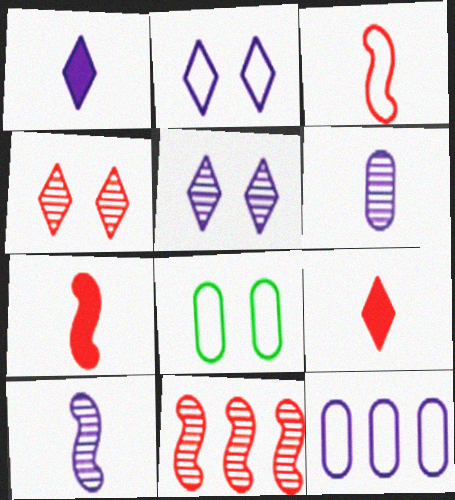[[1, 8, 11]]